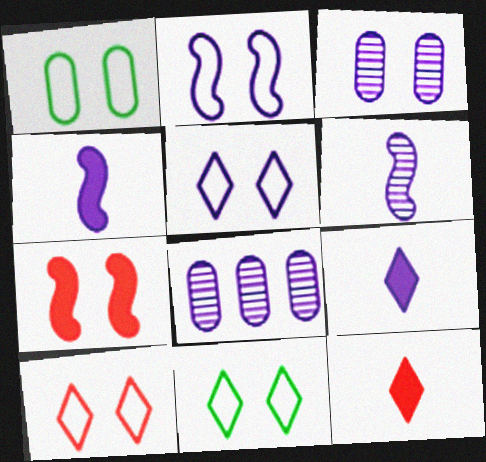[[1, 2, 10], 
[2, 8, 9], 
[3, 7, 11], 
[4, 5, 8], 
[5, 10, 11]]